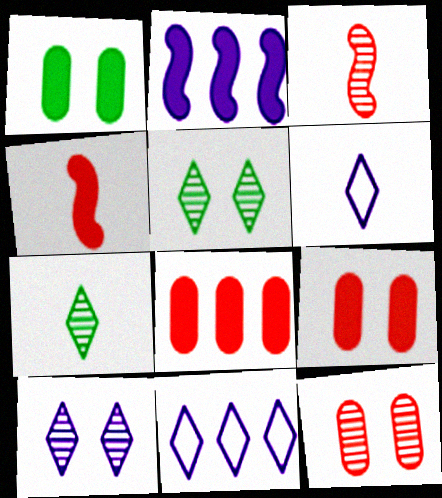[[1, 3, 11]]